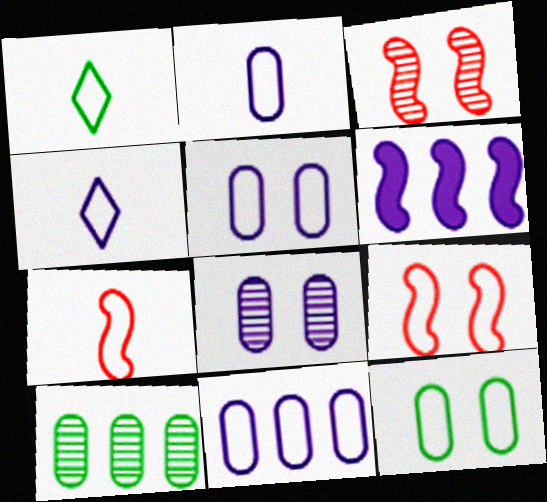[[1, 2, 7], 
[1, 9, 11], 
[2, 5, 11], 
[4, 6, 8]]